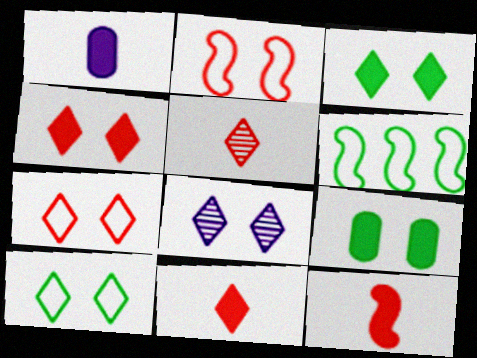[[2, 8, 9], 
[3, 7, 8], 
[4, 8, 10]]